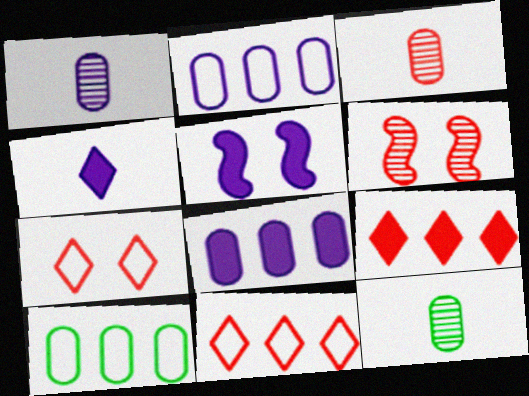[[1, 3, 12], 
[4, 5, 8], 
[4, 6, 10], 
[5, 11, 12]]